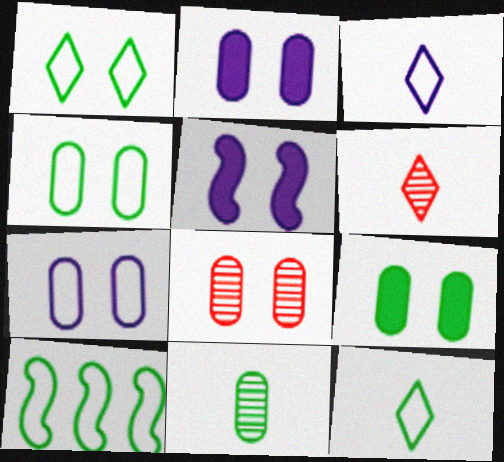[[1, 5, 8], 
[2, 4, 8], 
[2, 6, 10], 
[4, 10, 12], 
[7, 8, 9]]